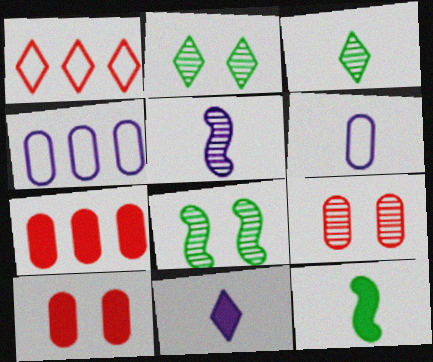[[1, 2, 11], 
[5, 6, 11]]